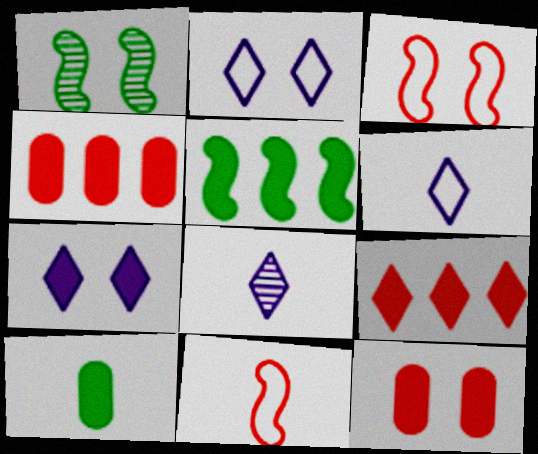[[1, 2, 12], 
[1, 4, 6], 
[8, 10, 11]]